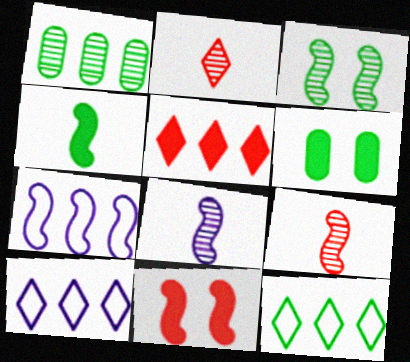[[1, 5, 7], 
[2, 6, 7], 
[6, 9, 10]]